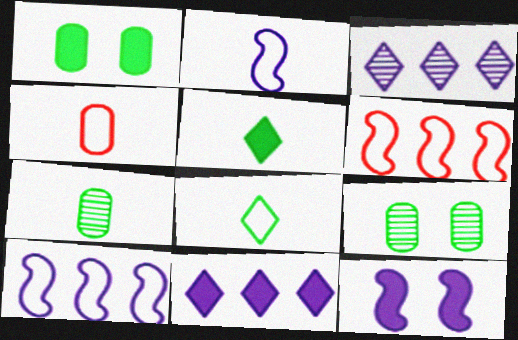[[2, 4, 8]]